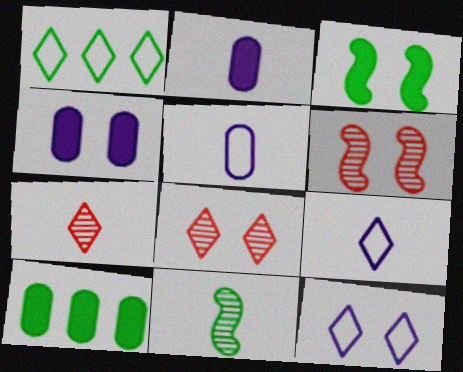[[1, 2, 6], 
[6, 9, 10]]